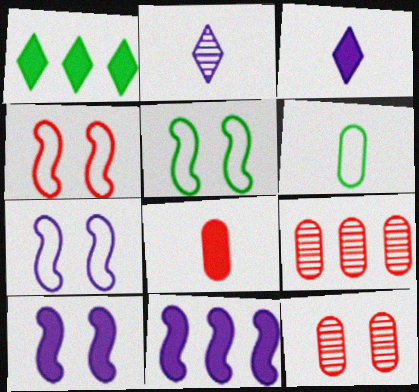[[1, 8, 10], 
[3, 5, 9], 
[4, 5, 7]]